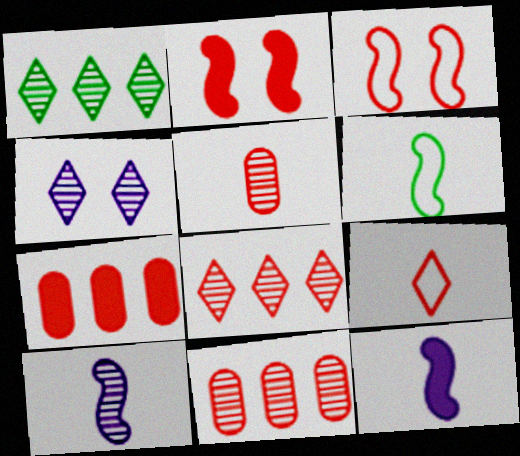[[2, 9, 11], 
[4, 6, 7]]